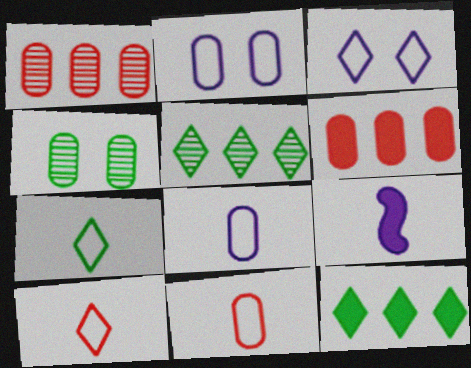[[4, 6, 8]]